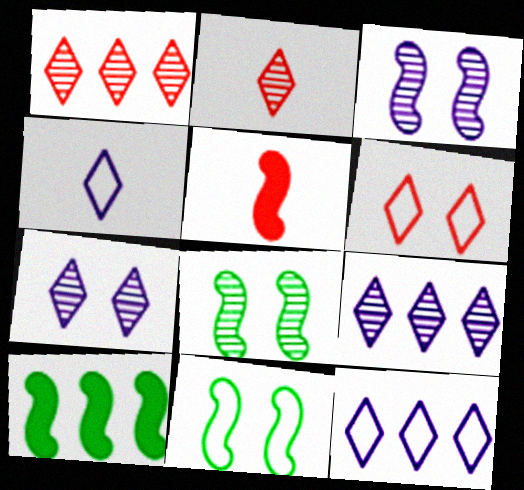[]